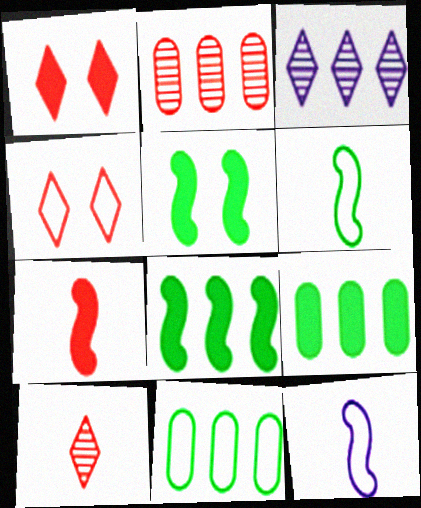[[2, 4, 7], 
[4, 11, 12]]